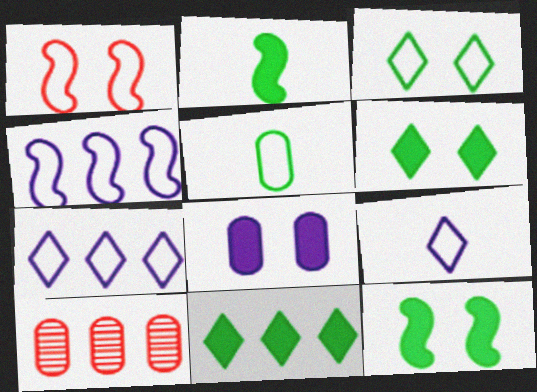[[1, 5, 7], 
[4, 10, 11], 
[5, 8, 10], 
[9, 10, 12]]